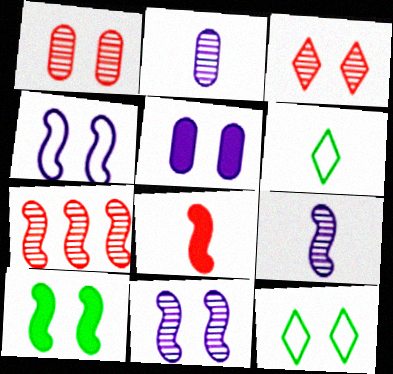[[2, 6, 8], 
[5, 6, 7]]